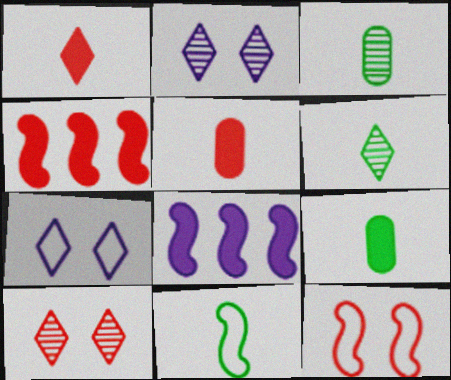[[3, 4, 7], 
[6, 9, 11]]